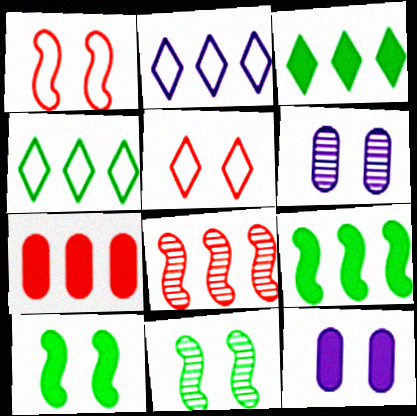[[5, 6, 10], 
[5, 11, 12]]